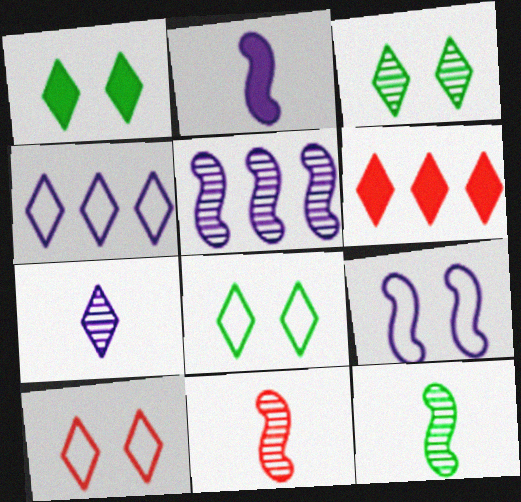[[1, 3, 8], 
[2, 5, 9], 
[6, 7, 8]]